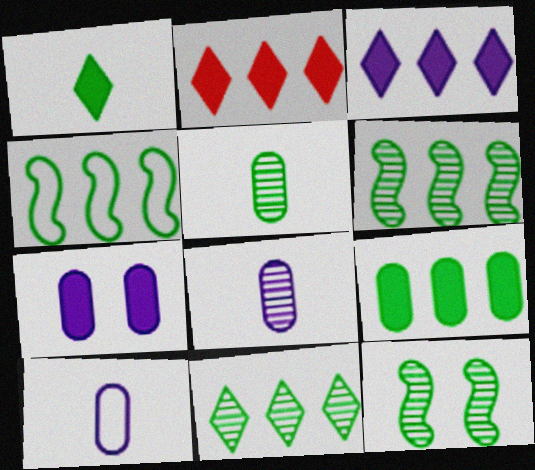[[2, 10, 12], 
[4, 9, 11], 
[5, 11, 12]]